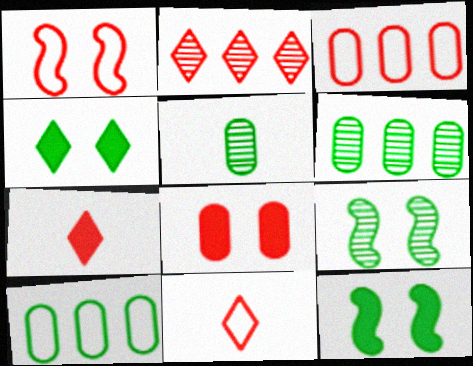[[1, 3, 11]]